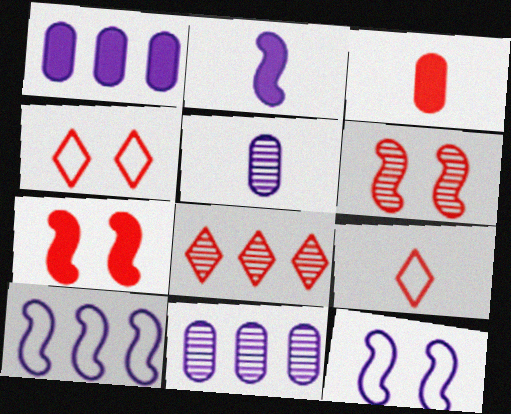[]